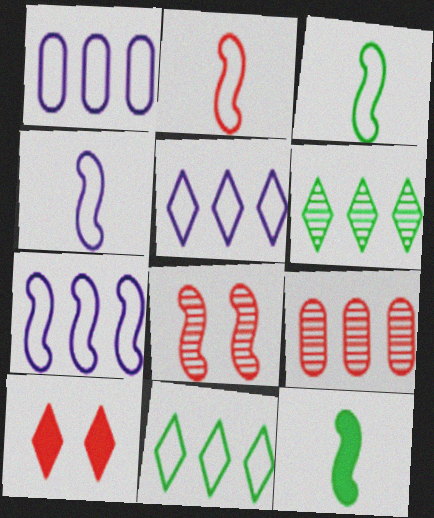[[1, 5, 7], 
[2, 3, 4], 
[2, 9, 10], 
[7, 8, 12]]